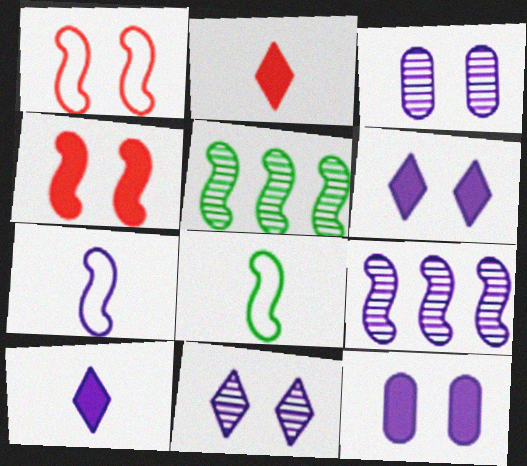[[4, 5, 7], 
[4, 8, 9]]